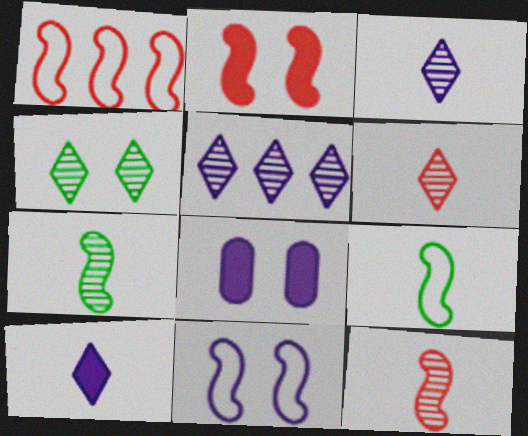[[1, 2, 12], 
[1, 9, 11], 
[4, 5, 6]]